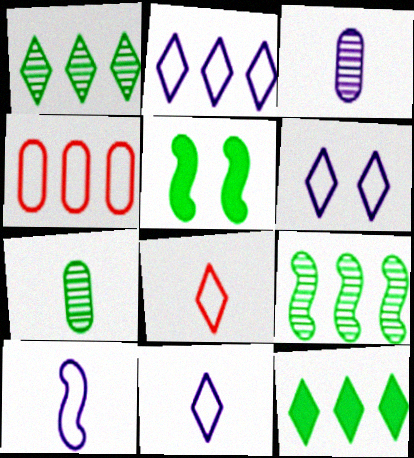[[2, 6, 11]]